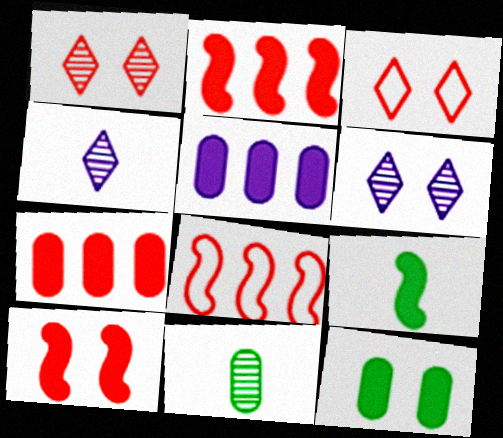[[4, 8, 12]]